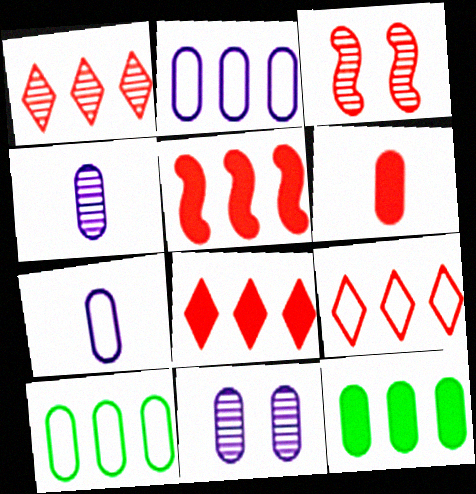[[1, 8, 9], 
[3, 6, 9], 
[6, 10, 11]]